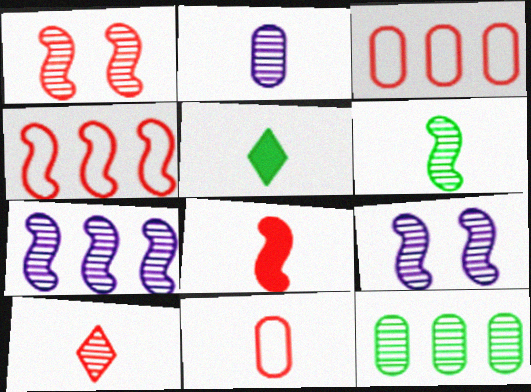[[1, 4, 8], 
[1, 6, 7], 
[2, 6, 10], 
[3, 5, 9], 
[8, 10, 11], 
[9, 10, 12]]